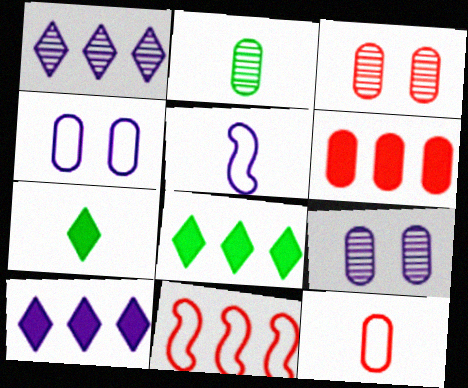[[2, 4, 6], 
[3, 5, 8], 
[3, 6, 12], 
[5, 9, 10], 
[7, 9, 11]]